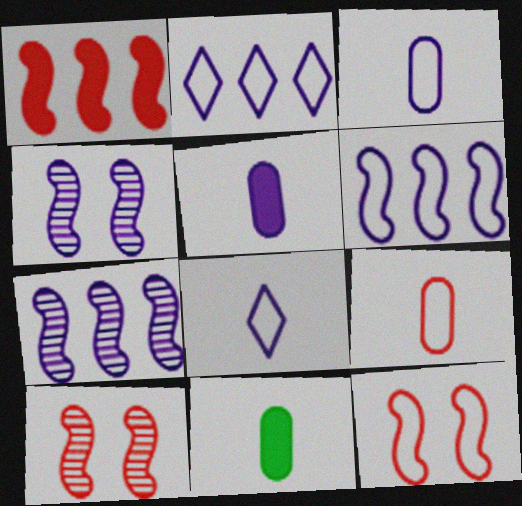[[2, 4, 5], 
[2, 10, 11]]